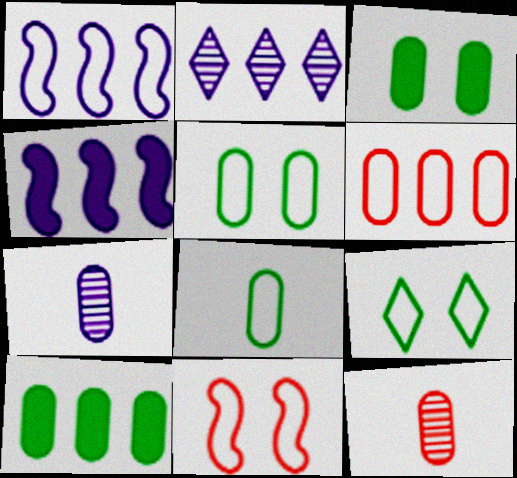[[3, 6, 7], 
[4, 9, 12]]